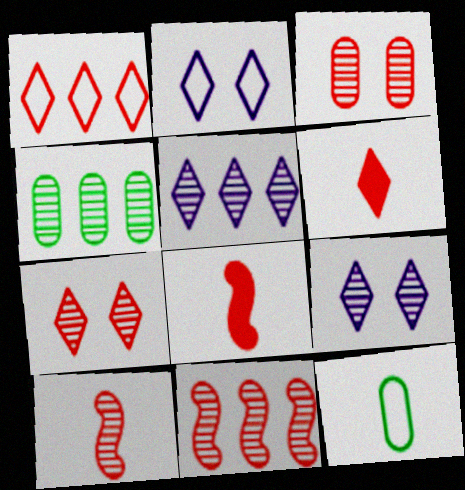[[1, 3, 8], 
[1, 6, 7], 
[2, 4, 8], 
[4, 5, 11], 
[4, 9, 10]]